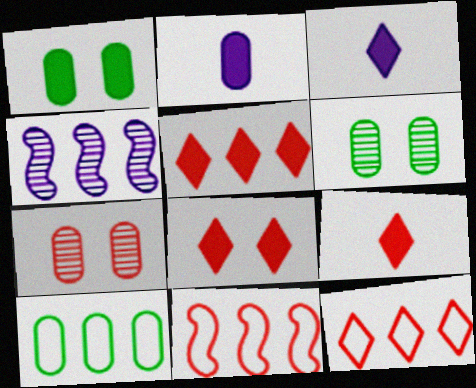[[2, 7, 10], 
[3, 6, 11], 
[4, 5, 10], 
[5, 8, 9], 
[7, 9, 11]]